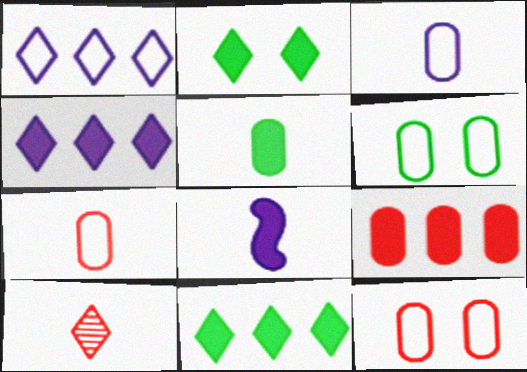[[1, 2, 10], 
[2, 8, 9]]